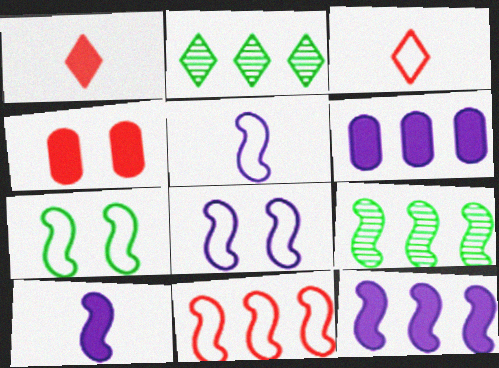[[2, 4, 5], 
[2, 6, 11], 
[5, 7, 11], 
[9, 11, 12]]